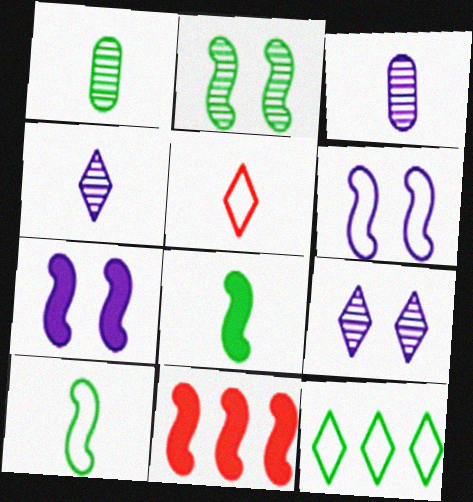[[3, 5, 8], 
[7, 8, 11]]